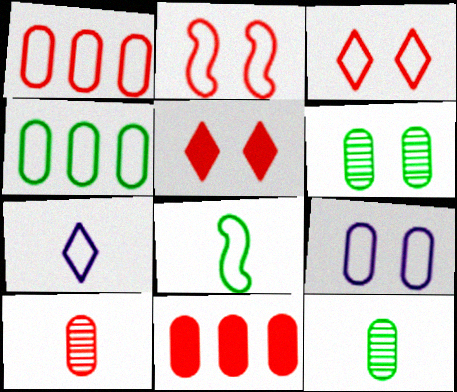[[2, 4, 7], 
[9, 11, 12]]